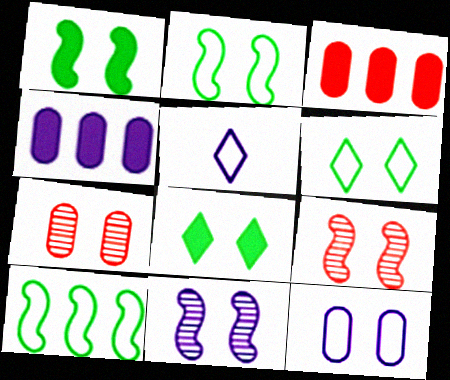[[4, 5, 11], 
[8, 9, 12]]